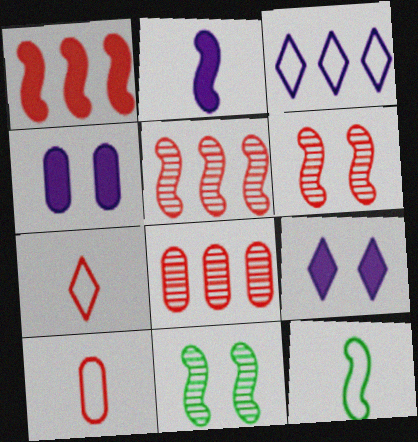[[8, 9, 12]]